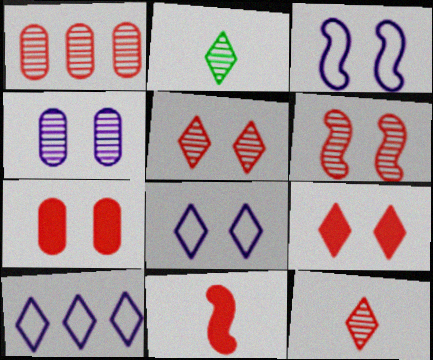[[1, 6, 12], 
[2, 9, 10]]